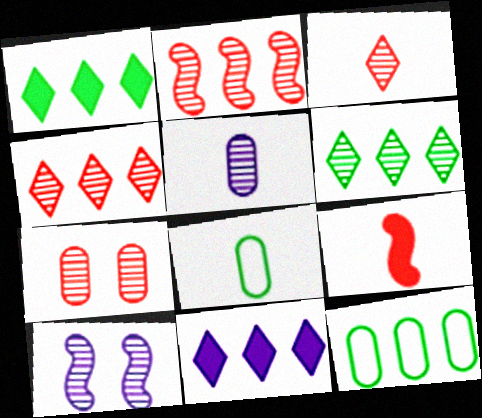[[2, 3, 7], 
[2, 11, 12]]